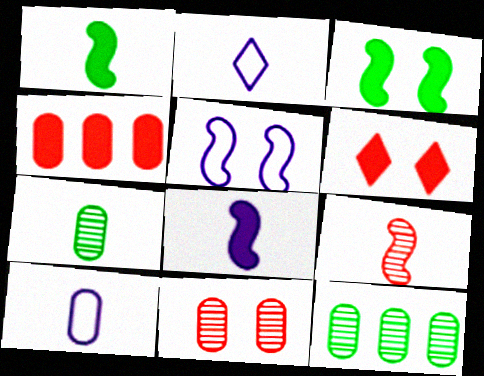[]